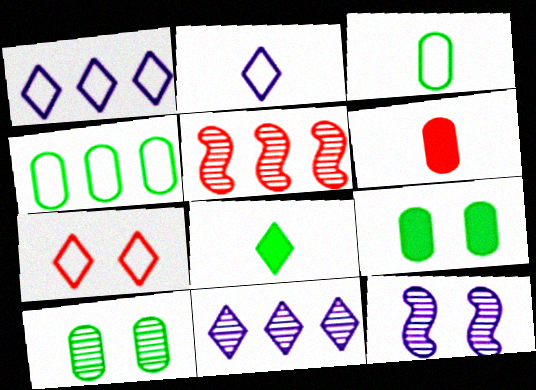[[2, 5, 9], 
[5, 6, 7], 
[7, 8, 11], 
[7, 9, 12]]